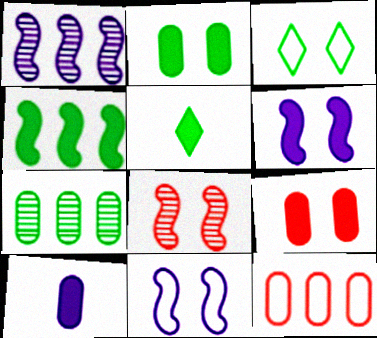[[2, 4, 5]]